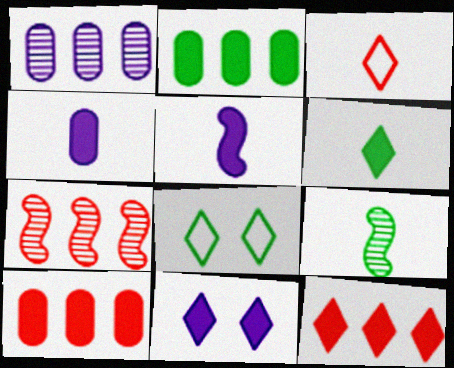[[2, 8, 9], 
[3, 4, 9], 
[4, 7, 8], 
[6, 11, 12]]